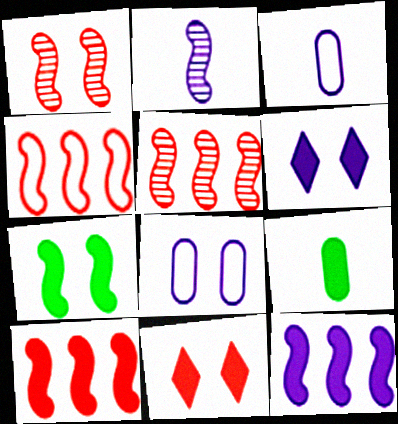[[2, 4, 7], 
[4, 5, 10], 
[6, 9, 10], 
[9, 11, 12]]